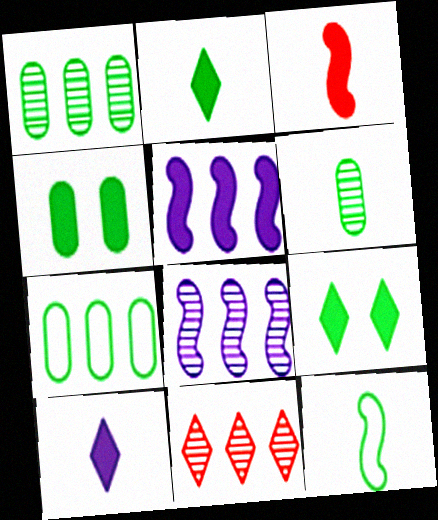[[1, 8, 11], 
[1, 9, 12], 
[2, 6, 12], 
[4, 6, 7], 
[5, 7, 11]]